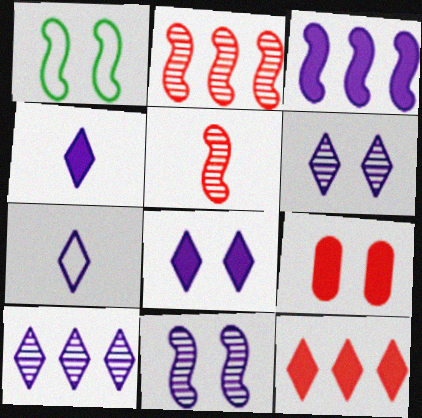[[1, 3, 5], 
[1, 6, 9], 
[7, 8, 10]]